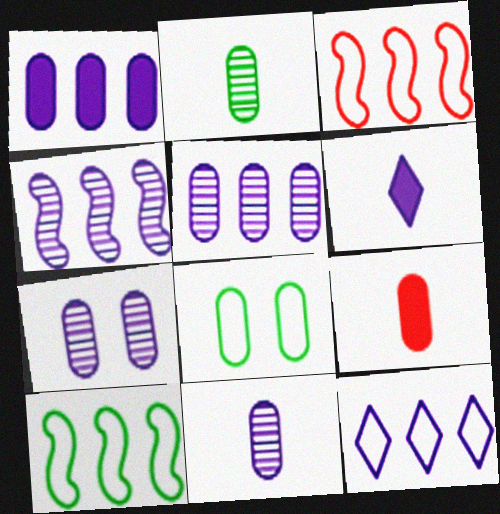[[1, 4, 12], 
[5, 7, 11], 
[5, 8, 9]]